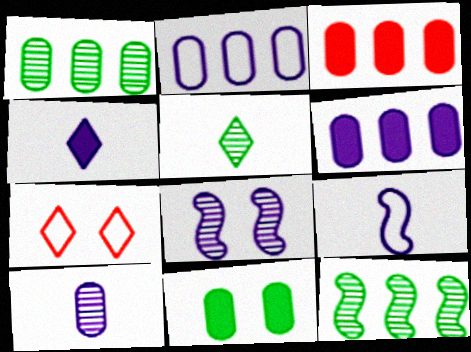[[1, 2, 3], 
[2, 4, 8], 
[4, 9, 10], 
[7, 8, 11]]